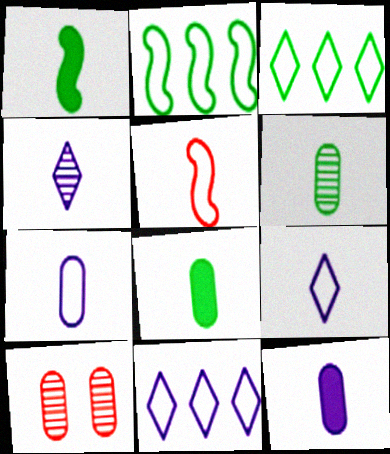[[1, 10, 11], 
[4, 5, 8]]